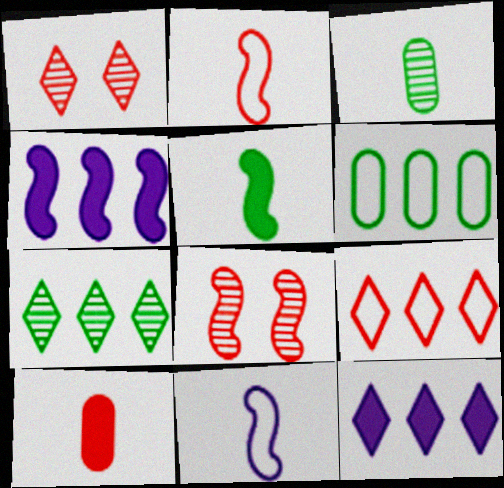[[7, 9, 12], 
[8, 9, 10]]